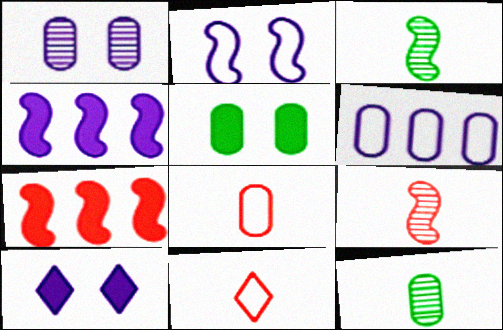[[1, 2, 10], 
[2, 3, 7]]